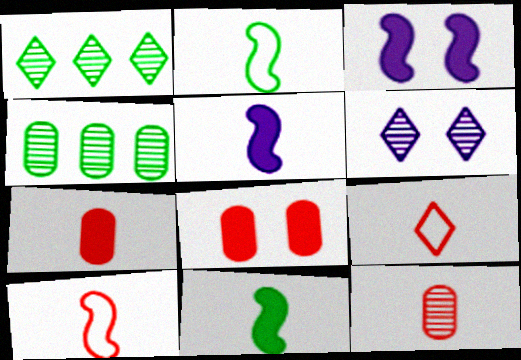[[3, 4, 9]]